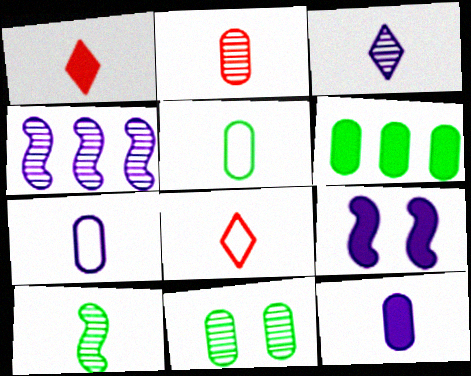[[1, 6, 9], 
[1, 7, 10], 
[2, 3, 10], 
[2, 5, 12], 
[5, 6, 11], 
[8, 10, 12]]